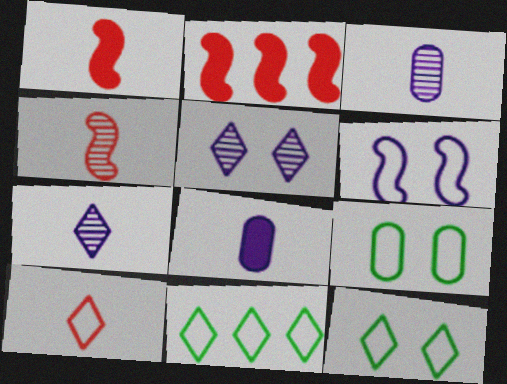[[2, 3, 12], 
[2, 7, 9]]